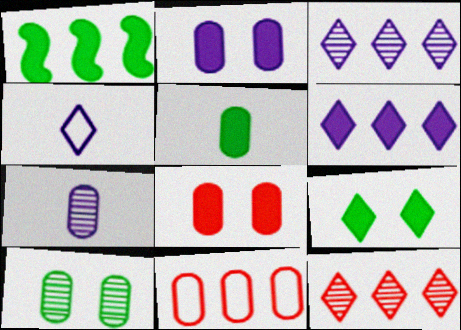[[1, 3, 11], 
[1, 5, 9], 
[4, 9, 12]]